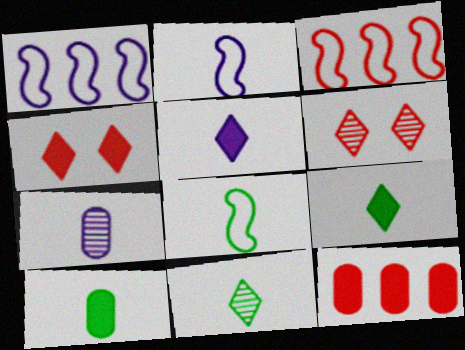[[1, 6, 10], 
[2, 5, 7], 
[8, 10, 11]]